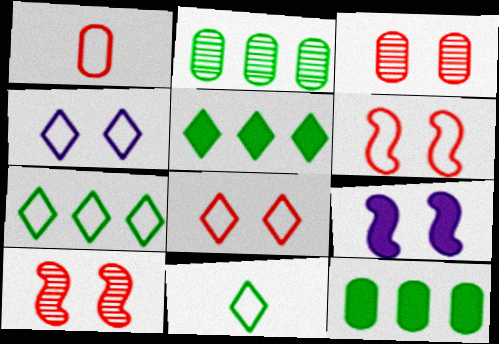[]